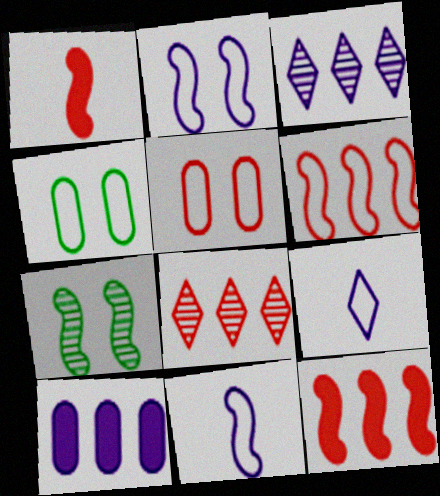[[1, 3, 4], 
[1, 5, 8], 
[4, 6, 9], 
[7, 11, 12]]